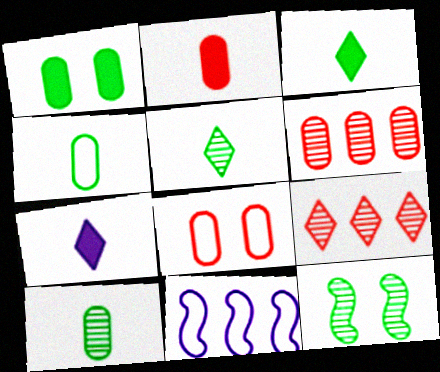[[2, 6, 8]]